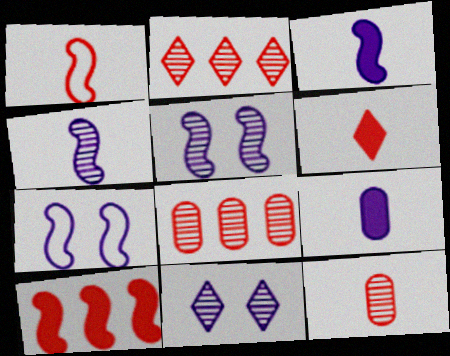[[1, 6, 12]]